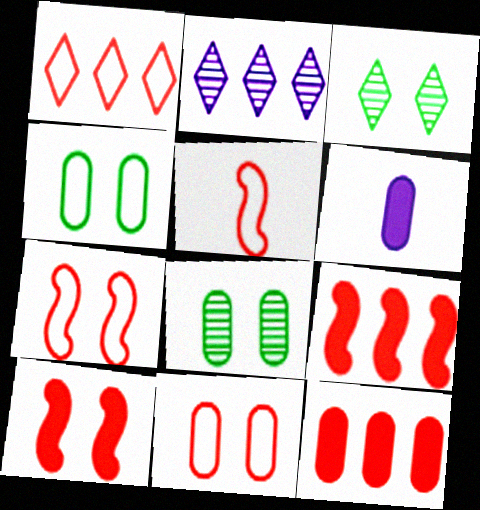[[1, 5, 11]]